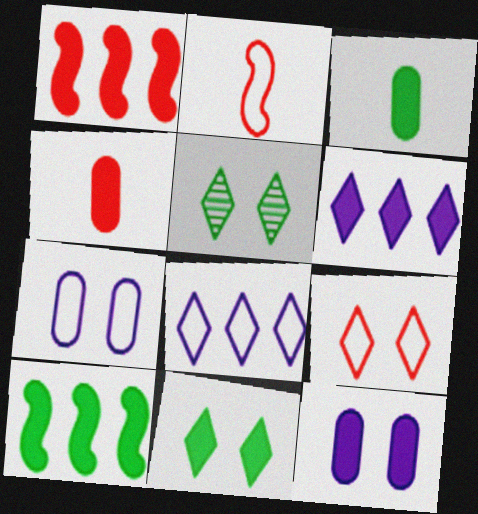[[3, 10, 11]]